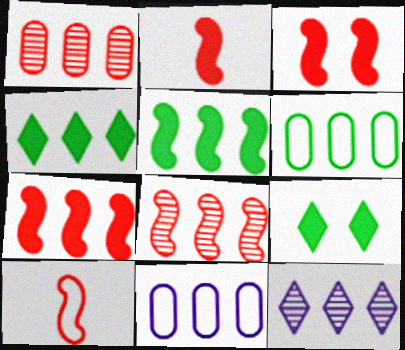[[2, 3, 7], 
[3, 8, 10], 
[4, 8, 11], 
[6, 7, 12]]